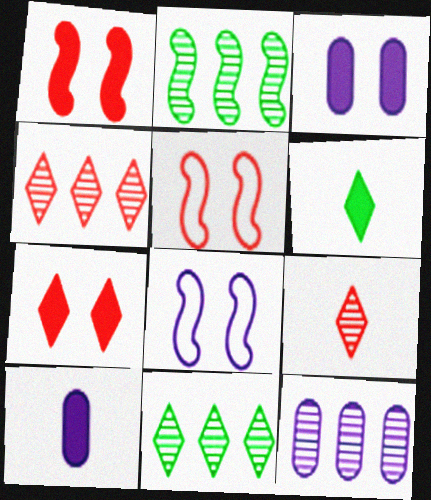[[2, 4, 12], 
[5, 6, 12], 
[5, 10, 11]]